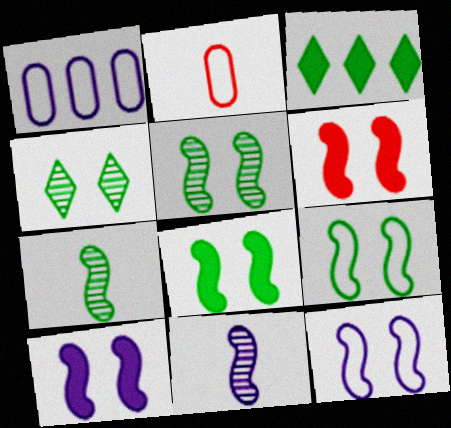[[5, 6, 12], 
[5, 8, 9], 
[6, 8, 10]]